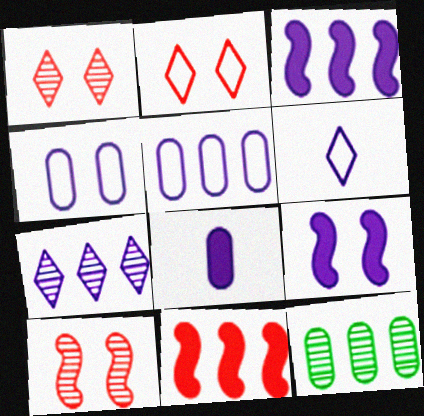[[3, 5, 7]]